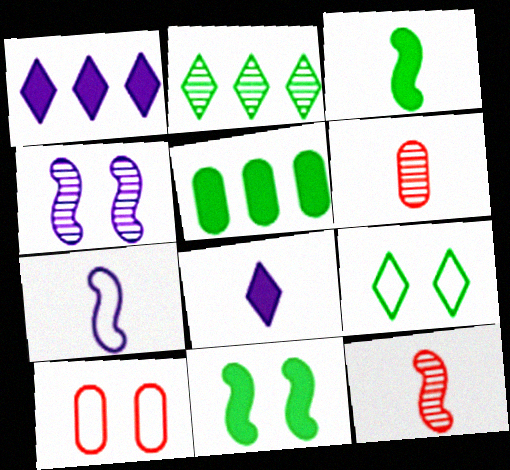[[2, 4, 6], 
[3, 7, 12]]